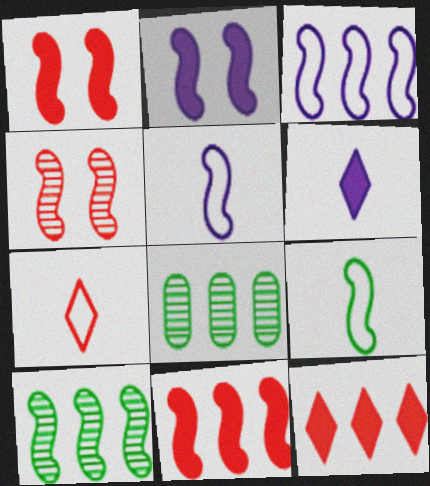[[1, 5, 10], 
[2, 7, 8], 
[3, 8, 12], 
[3, 10, 11]]